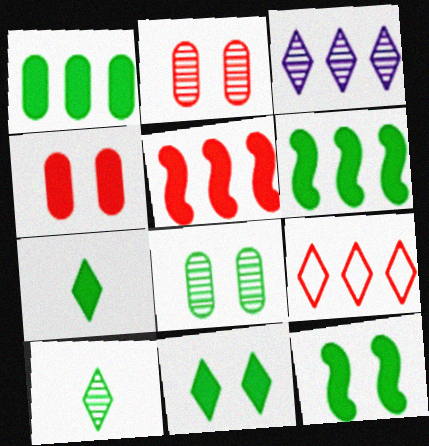[[1, 7, 12]]